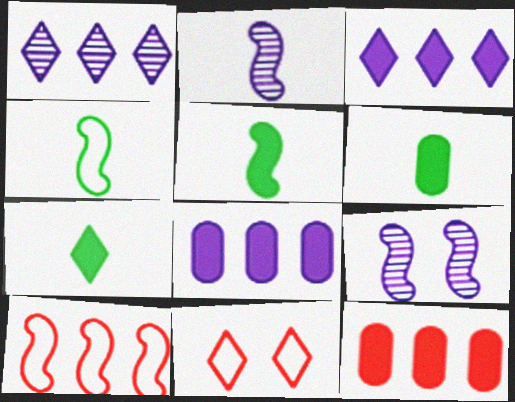[[1, 7, 11], 
[5, 6, 7], 
[5, 9, 10]]